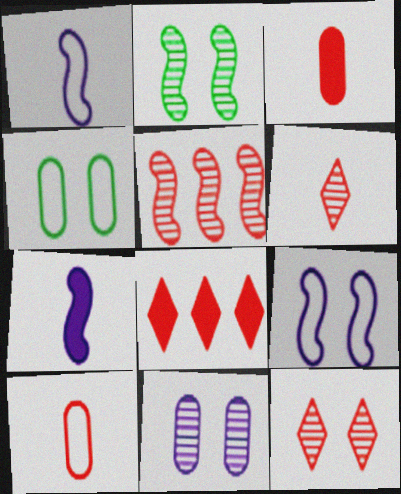[[2, 11, 12]]